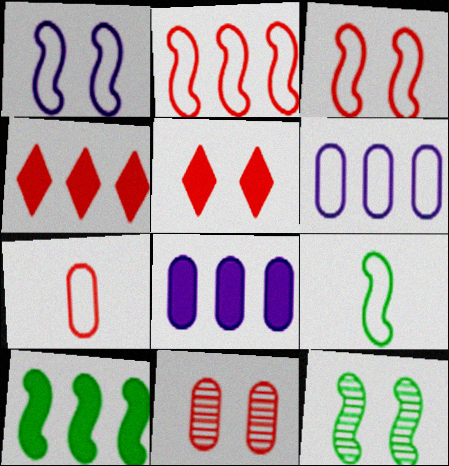[[1, 2, 9], 
[3, 5, 11], 
[4, 8, 10], 
[9, 10, 12]]